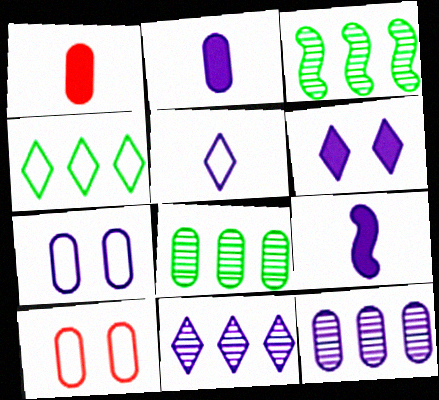[[1, 7, 8], 
[2, 7, 12], 
[2, 8, 10], 
[5, 6, 11], 
[7, 9, 11]]